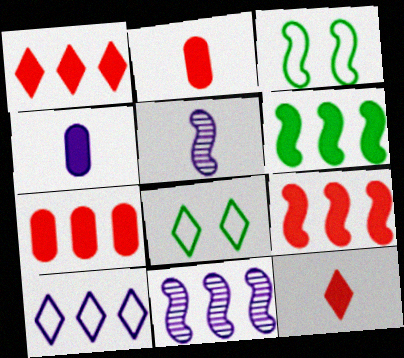[[1, 7, 9], 
[2, 8, 11], 
[3, 5, 9], 
[5, 7, 8]]